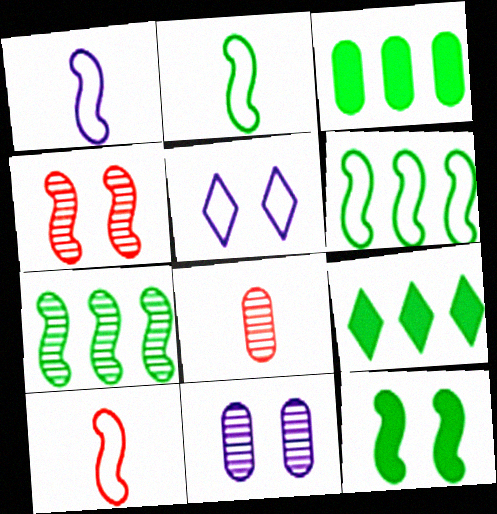[[1, 2, 10], 
[2, 7, 12], 
[9, 10, 11]]